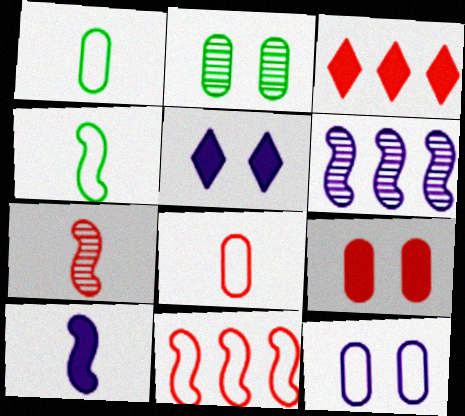[[2, 9, 12], 
[4, 7, 10]]